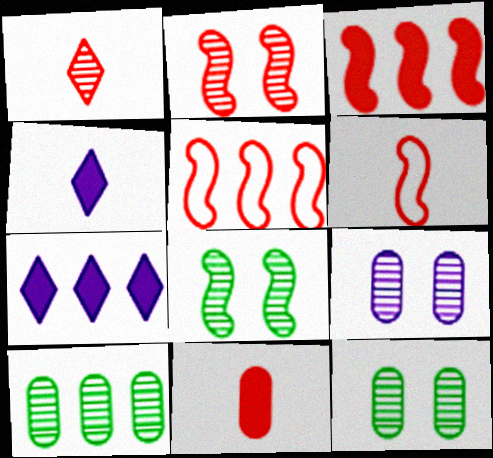[[1, 6, 11], 
[2, 3, 6], 
[4, 5, 12], 
[5, 7, 10], 
[6, 7, 12]]